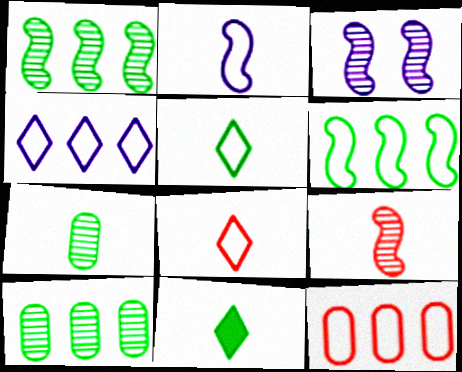[[1, 3, 9], 
[3, 11, 12], 
[4, 6, 12]]